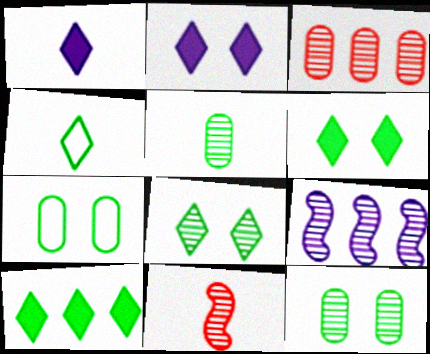[[4, 8, 10]]